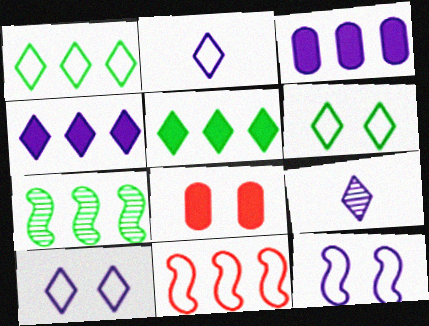[[2, 7, 8], 
[3, 9, 12], 
[4, 9, 10]]